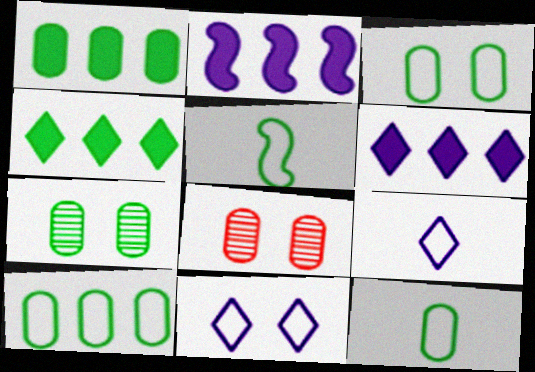[[1, 7, 12], 
[3, 10, 12], 
[4, 5, 7], 
[5, 6, 8]]